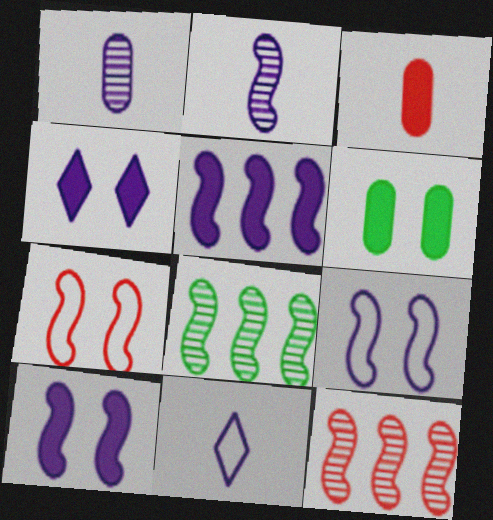[[2, 5, 9], 
[6, 11, 12]]